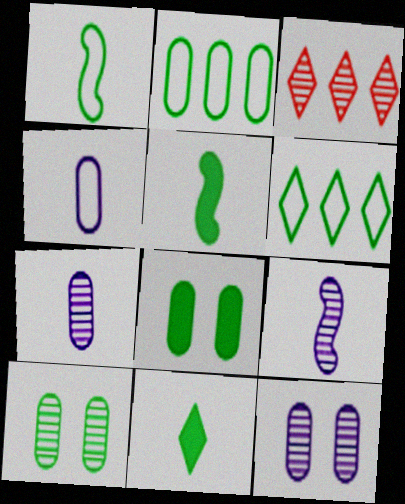[[3, 9, 10], 
[5, 6, 10]]